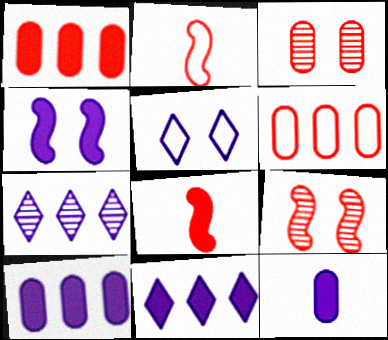[[4, 11, 12]]